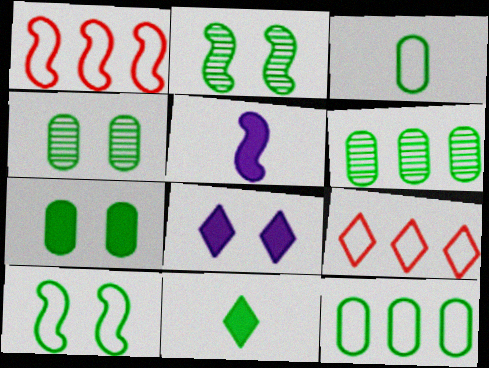[[1, 2, 5], 
[2, 11, 12], 
[3, 6, 7], 
[4, 5, 9], 
[6, 10, 11]]